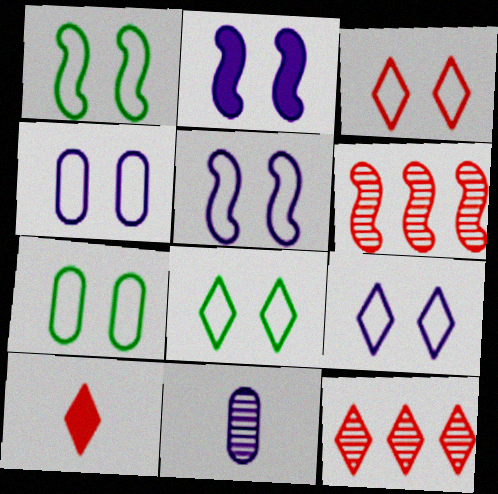[[1, 3, 4], 
[1, 7, 8], 
[3, 5, 7], 
[3, 8, 9], 
[3, 10, 12], 
[4, 5, 9]]